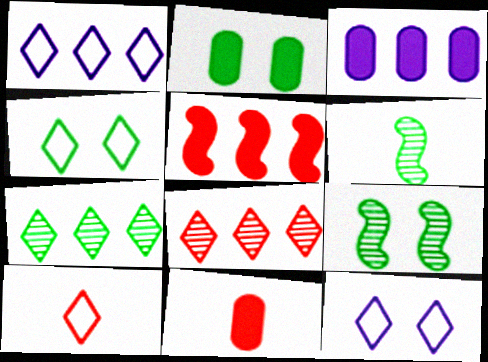[[1, 4, 10], 
[1, 9, 11], 
[2, 3, 11], 
[2, 4, 9], 
[3, 9, 10]]